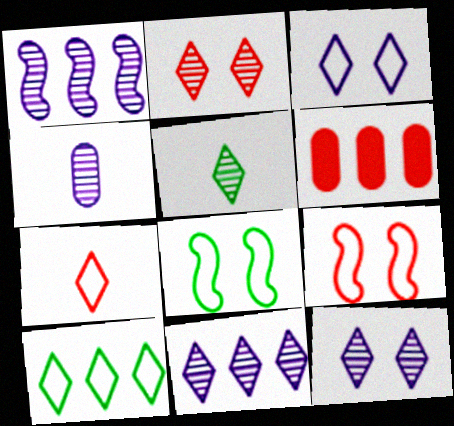[[1, 4, 12], 
[1, 6, 10], 
[2, 5, 11], 
[3, 7, 10]]